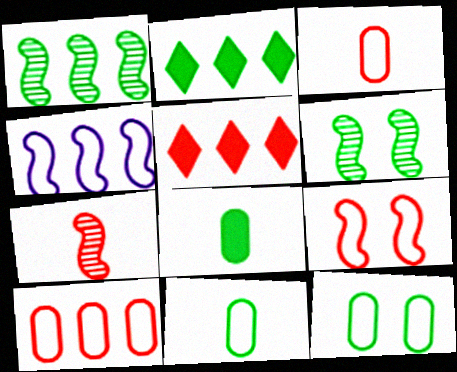[[2, 6, 11]]